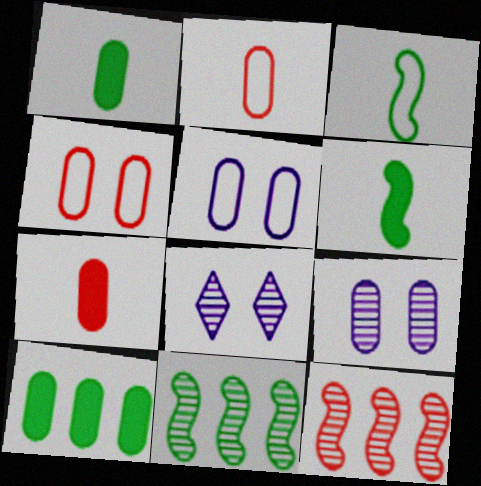[[2, 9, 10]]